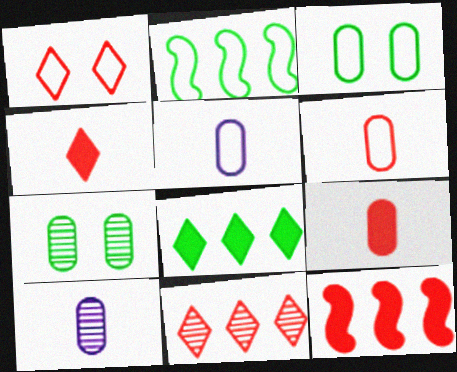[[1, 2, 5], 
[1, 4, 11]]